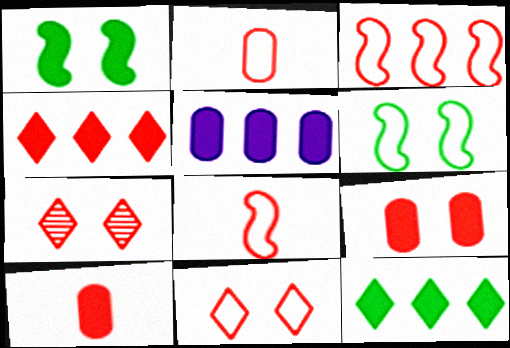[[2, 3, 11], 
[3, 7, 10]]